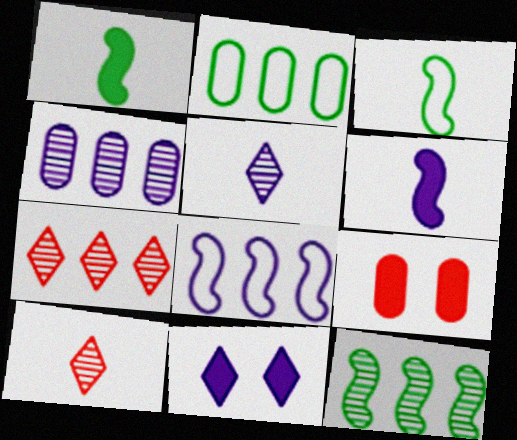[[4, 7, 12]]